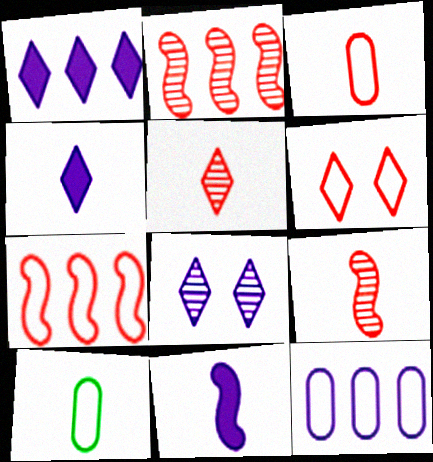[[3, 6, 7], 
[4, 9, 10], 
[5, 10, 11], 
[8, 11, 12]]